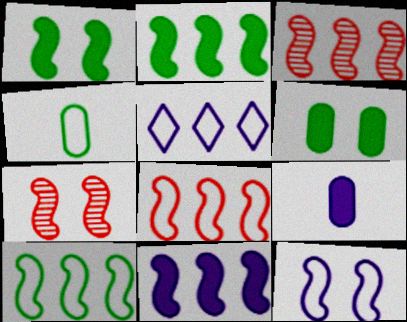[[1, 7, 12], 
[3, 10, 11]]